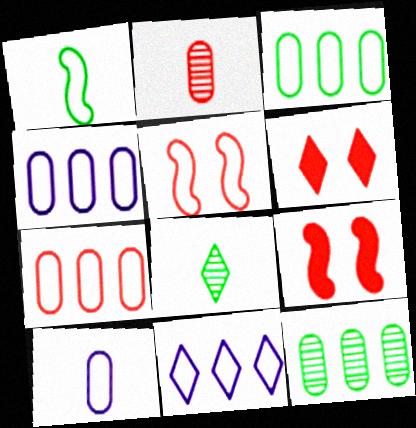[[3, 4, 7], 
[4, 8, 9], 
[6, 8, 11]]